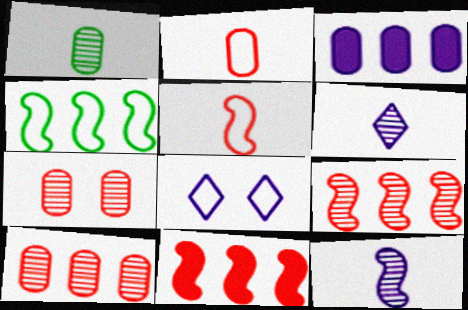[[1, 8, 11], 
[2, 4, 8], 
[3, 8, 12]]